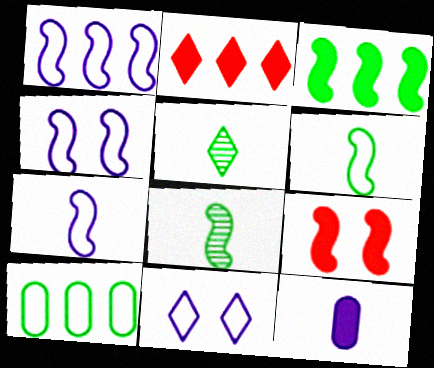[[1, 4, 7], 
[1, 8, 9], 
[2, 5, 11]]